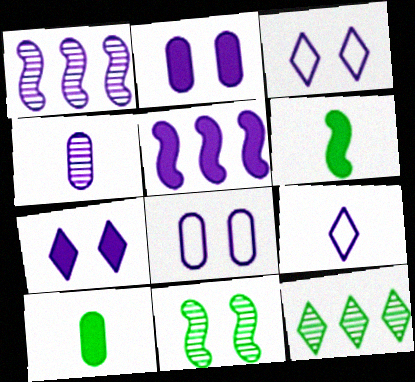[[1, 2, 9], 
[3, 4, 5]]